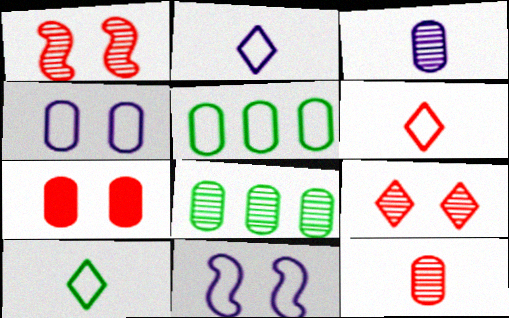[[2, 6, 10], 
[3, 5, 7], 
[5, 6, 11]]